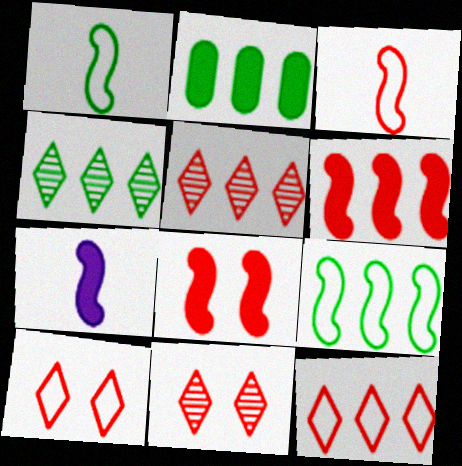[[2, 4, 9]]